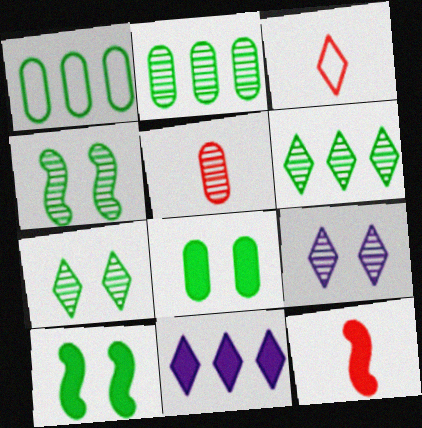[[1, 9, 12], 
[3, 5, 12], 
[3, 7, 11], 
[8, 11, 12]]